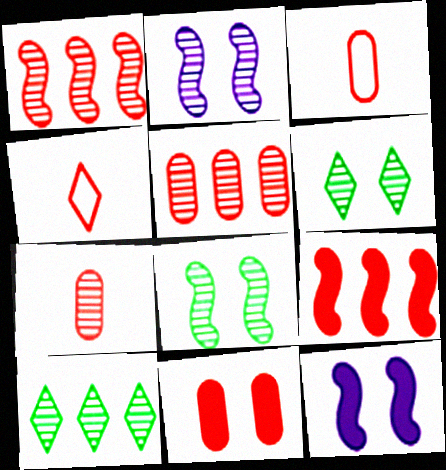[[1, 4, 11], 
[2, 7, 10], 
[3, 5, 11], 
[3, 10, 12]]